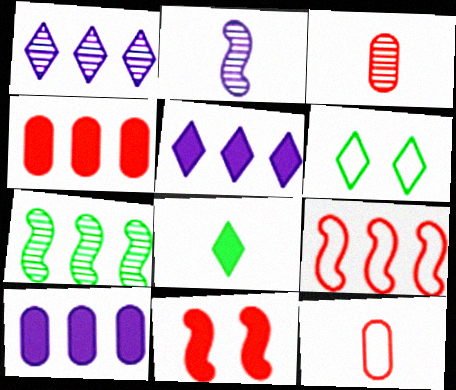[[2, 4, 6], 
[2, 8, 12], 
[8, 10, 11]]